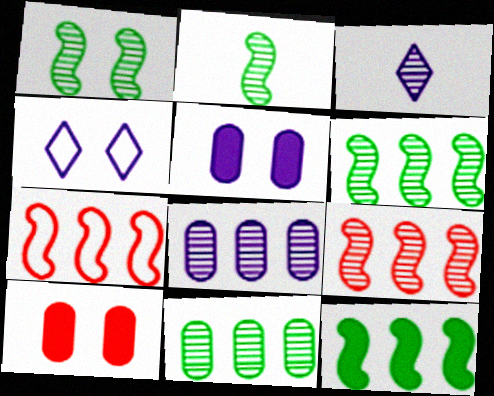[[1, 2, 6], 
[1, 4, 10]]